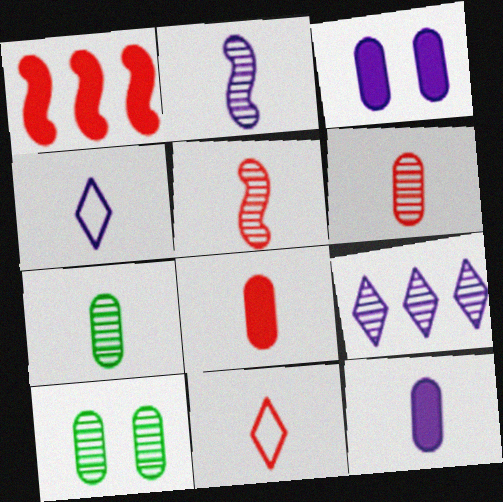[[1, 4, 10], 
[2, 4, 12], 
[5, 8, 11], 
[5, 9, 10]]